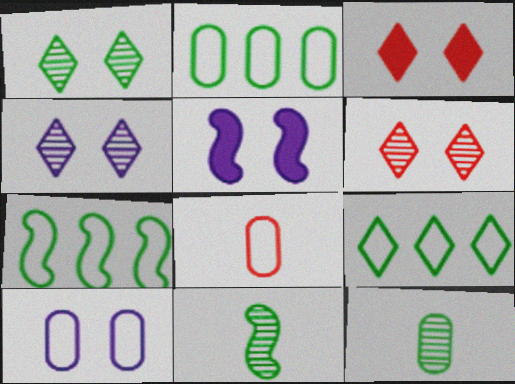[[1, 4, 6], 
[2, 7, 9], 
[2, 8, 10], 
[4, 5, 10]]